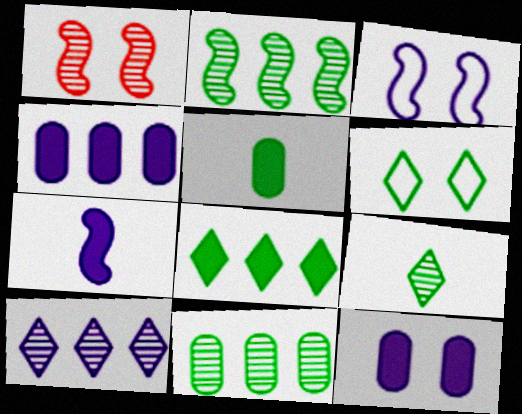[[1, 6, 12], 
[2, 5, 6], 
[6, 8, 9]]